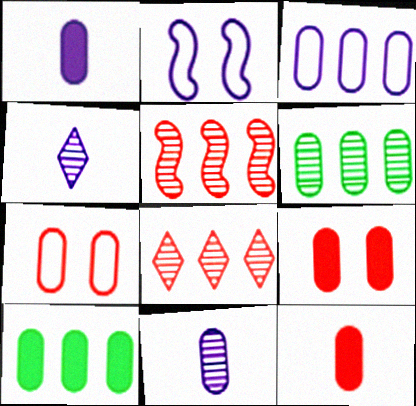[[1, 6, 7], 
[1, 9, 10], 
[7, 10, 11]]